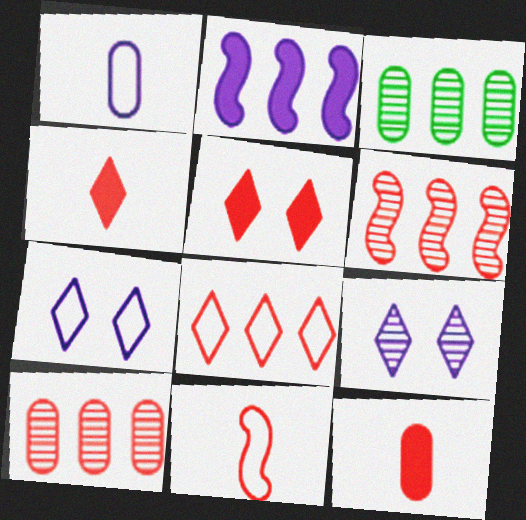[[1, 2, 9], 
[2, 3, 8], 
[5, 10, 11]]